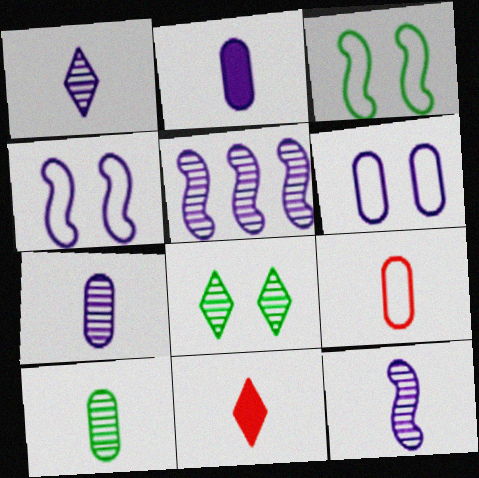[[1, 7, 12], 
[2, 9, 10]]